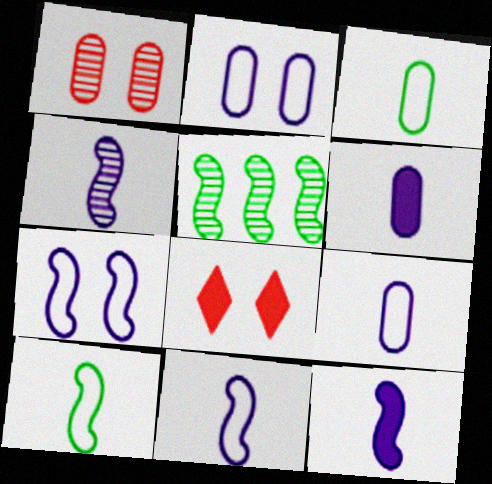[[4, 11, 12], 
[5, 8, 9]]